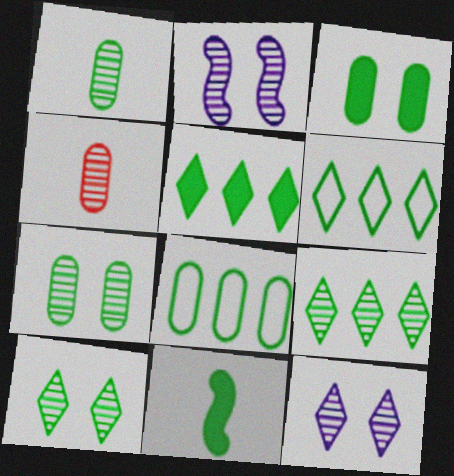[[1, 3, 8], 
[2, 4, 9], 
[3, 5, 11], 
[5, 6, 9], 
[6, 7, 11], 
[8, 10, 11]]